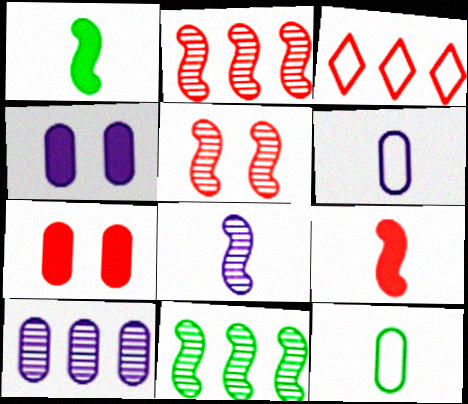[[4, 6, 10], 
[5, 8, 11], 
[7, 10, 12]]